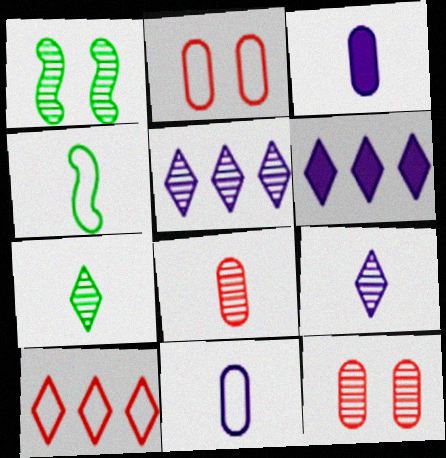[[1, 3, 10], 
[1, 5, 8], 
[4, 6, 12]]